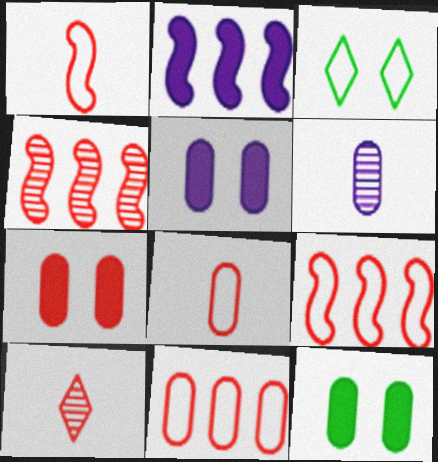[[5, 7, 12], 
[6, 11, 12], 
[7, 9, 10]]